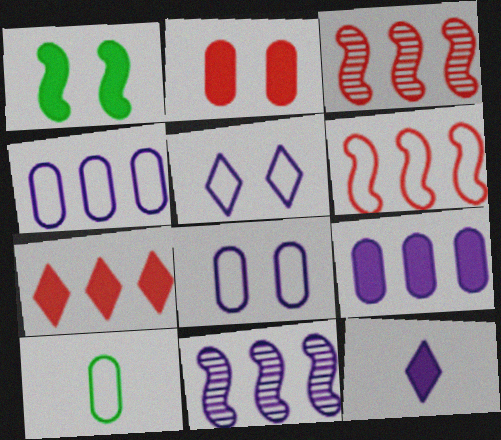[[5, 6, 10], 
[8, 11, 12]]